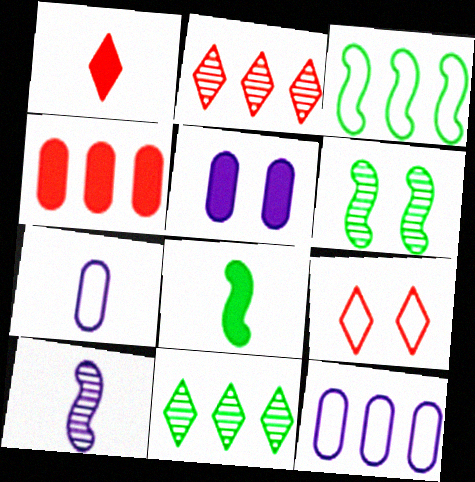[[1, 2, 9], 
[1, 6, 12], 
[3, 6, 8], 
[3, 7, 9], 
[5, 6, 9]]